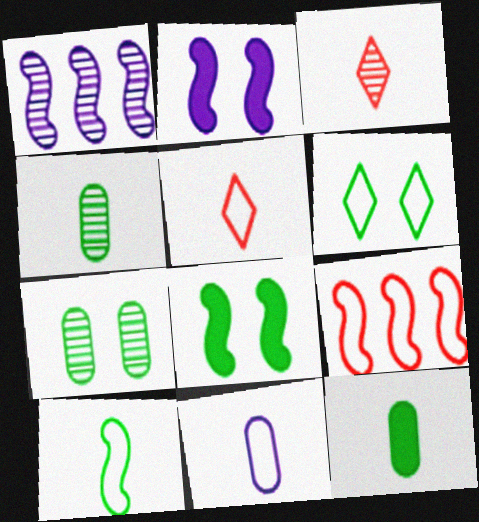[[1, 3, 7], 
[5, 10, 11], 
[6, 7, 8], 
[6, 9, 11]]